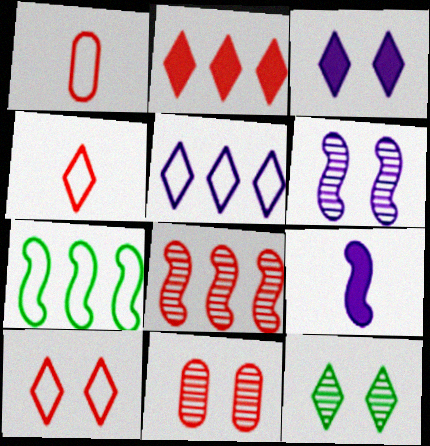[[3, 10, 12], 
[6, 11, 12]]